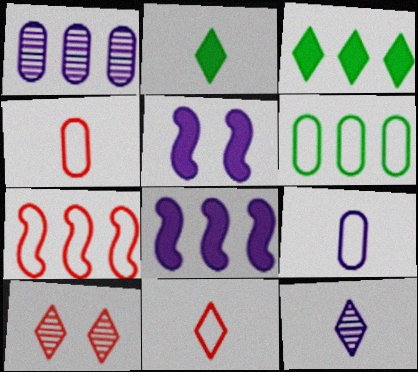[[1, 3, 7], 
[2, 11, 12]]